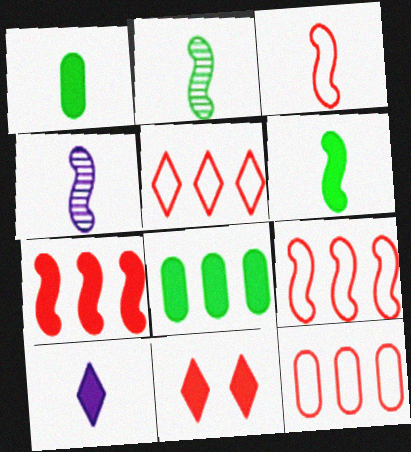[[3, 4, 6], 
[5, 9, 12]]